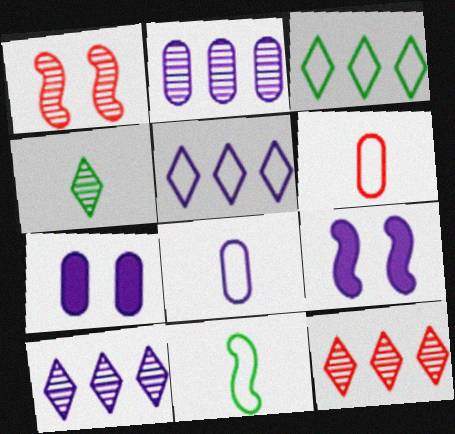[[1, 2, 4], 
[2, 7, 8], 
[7, 11, 12], 
[8, 9, 10]]